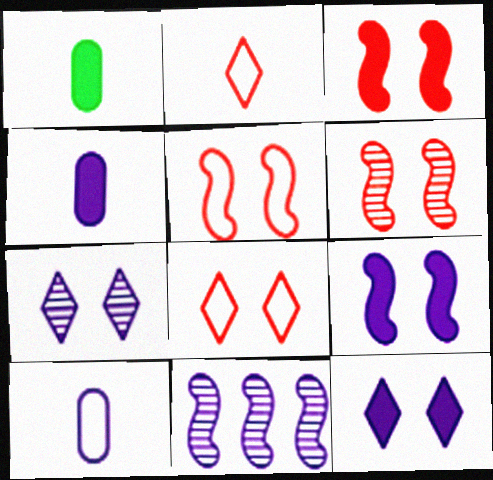[[1, 8, 11], 
[3, 5, 6], 
[10, 11, 12]]